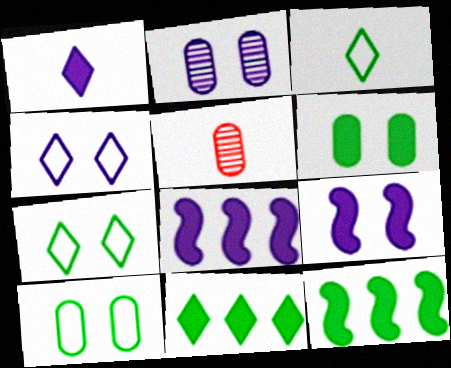[[2, 4, 9], 
[4, 5, 12], 
[5, 7, 8]]